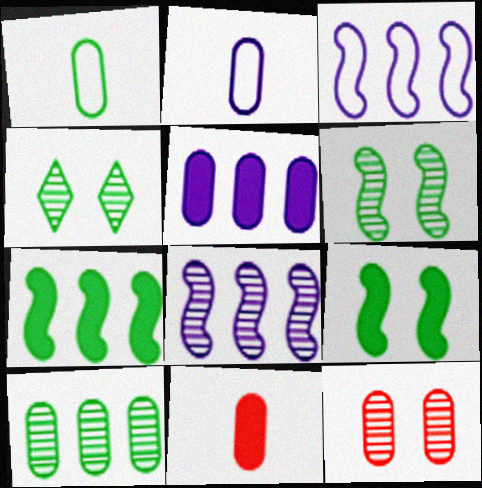[[1, 4, 7], 
[1, 5, 12], 
[3, 4, 11]]